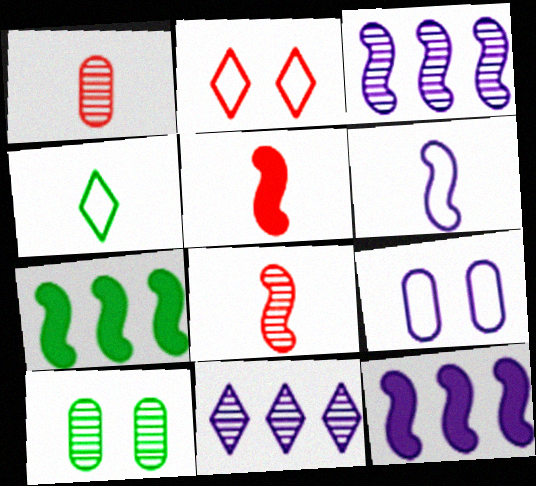[[4, 7, 10], 
[8, 10, 11]]